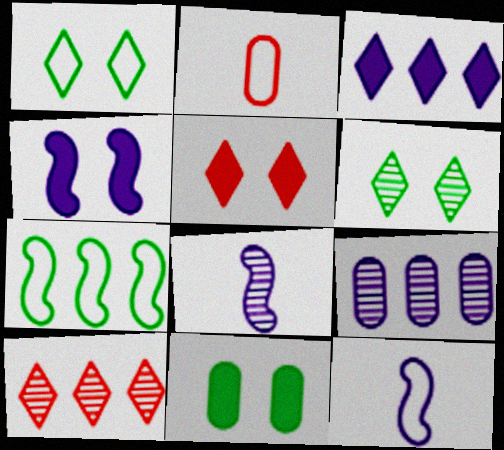[[2, 9, 11], 
[4, 5, 11], 
[10, 11, 12]]